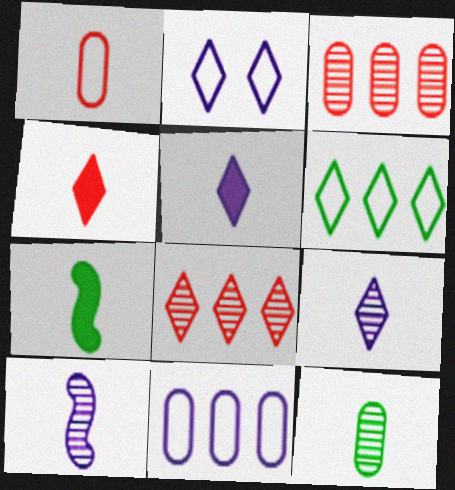[[1, 7, 9], 
[2, 3, 7]]